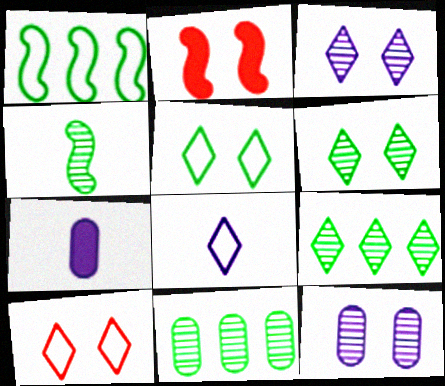[[2, 5, 12], 
[2, 8, 11], 
[4, 6, 11]]